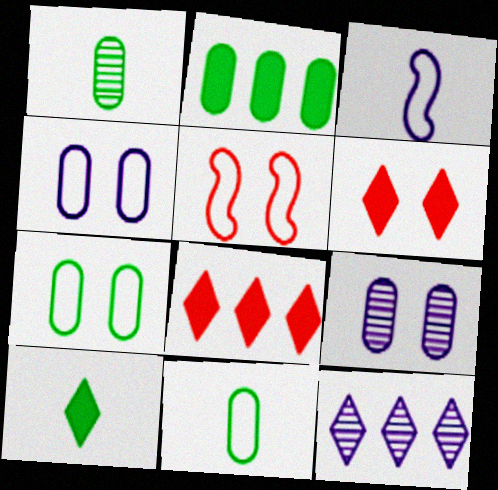[[1, 2, 7]]